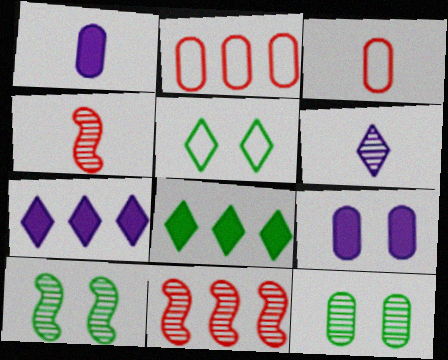[[1, 2, 12], 
[1, 5, 11], 
[3, 7, 10], 
[6, 11, 12]]